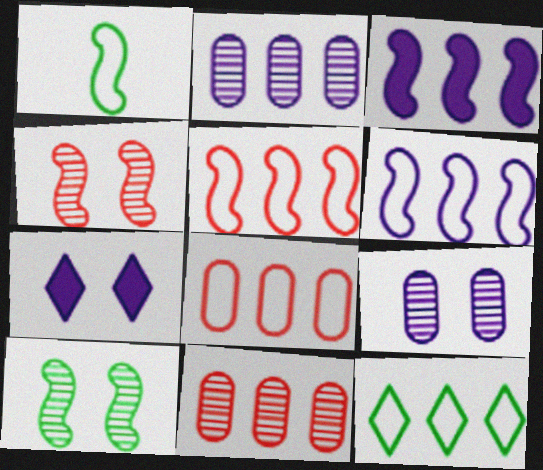[[1, 3, 4], 
[1, 7, 11], 
[3, 11, 12], 
[6, 8, 12]]